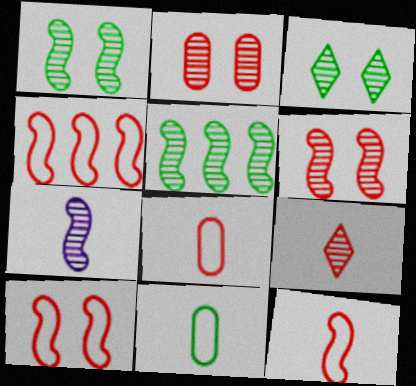[[4, 10, 12], 
[5, 6, 7]]